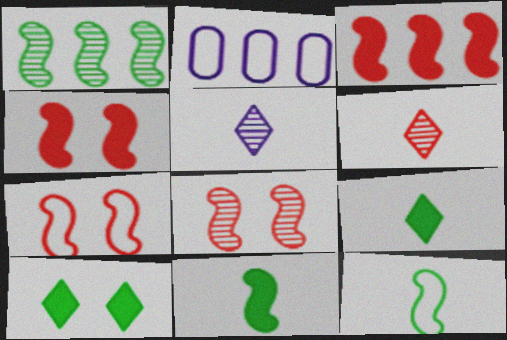[[2, 8, 9], 
[4, 7, 8]]